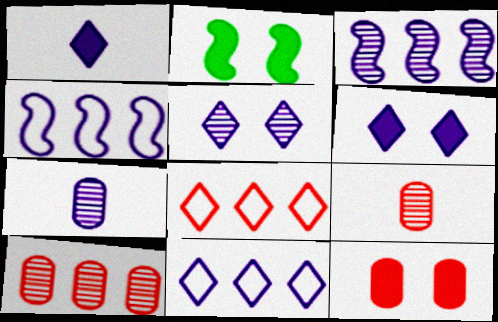[[1, 5, 11], 
[2, 6, 12], 
[2, 7, 8], 
[2, 9, 11], 
[3, 5, 7], 
[4, 6, 7]]